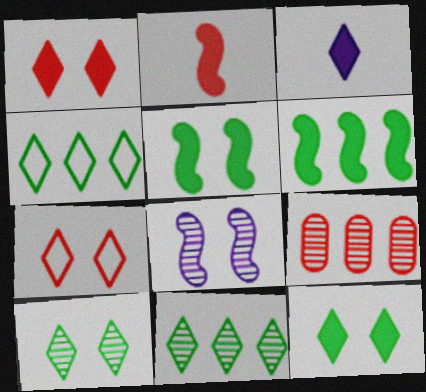[[2, 7, 9], 
[3, 7, 11]]